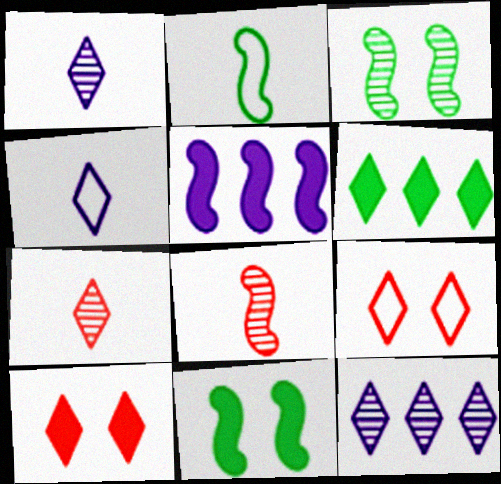[[1, 6, 9]]